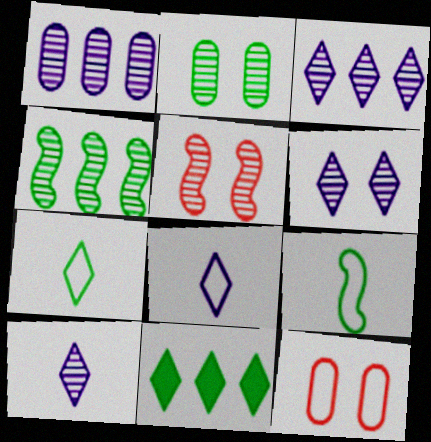[[2, 5, 6], 
[2, 9, 11], 
[3, 6, 10]]